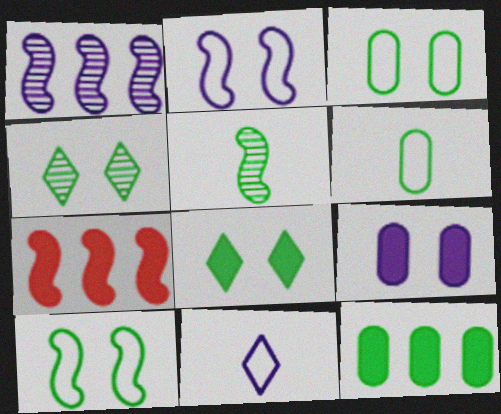[[1, 9, 11], 
[2, 5, 7]]